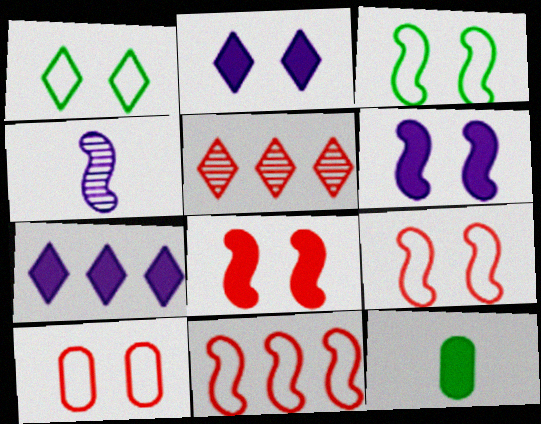[[7, 8, 12]]